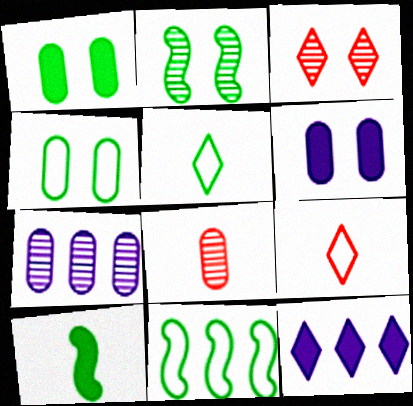[[2, 10, 11], 
[3, 5, 12], 
[4, 5, 11]]